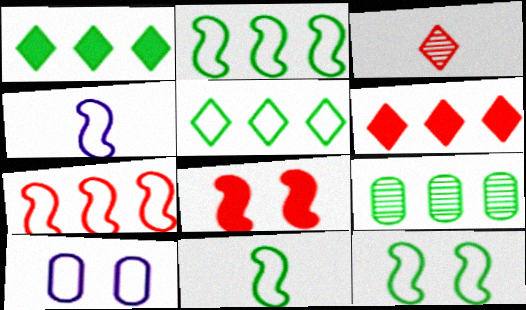[[1, 2, 9], 
[2, 11, 12], 
[4, 7, 12]]